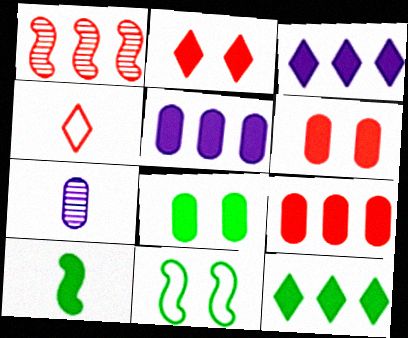[[1, 4, 6], 
[2, 5, 10], 
[3, 6, 10], 
[4, 7, 10], 
[8, 10, 12]]